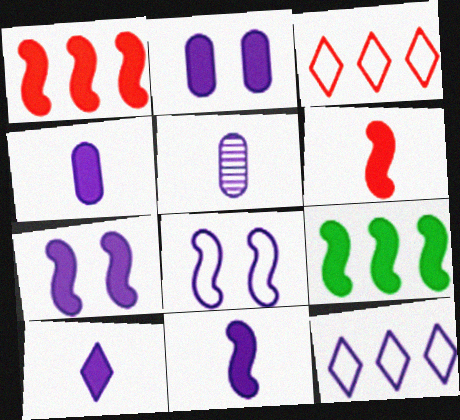[[4, 10, 11], 
[5, 7, 12], 
[6, 7, 9]]